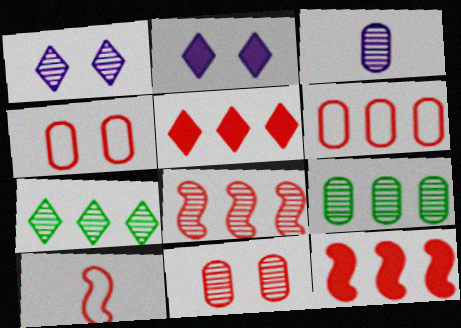[[2, 9, 10], 
[3, 9, 11], 
[5, 6, 8], 
[5, 10, 11]]